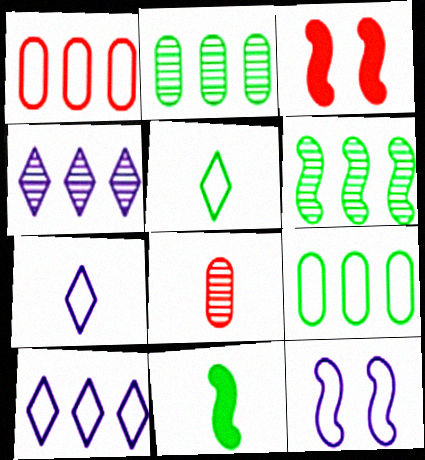[[1, 5, 12], 
[2, 3, 7], 
[7, 8, 11]]